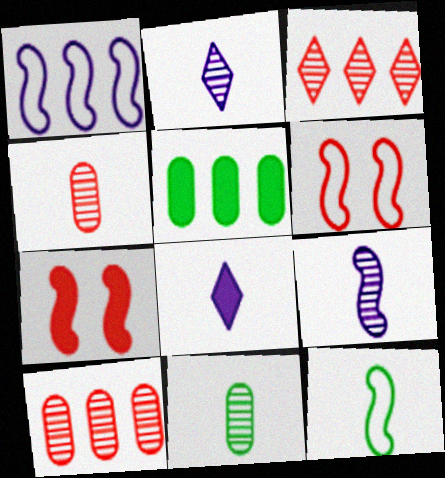[[1, 3, 5], 
[1, 6, 12], 
[2, 5, 6], 
[4, 8, 12], 
[5, 7, 8]]